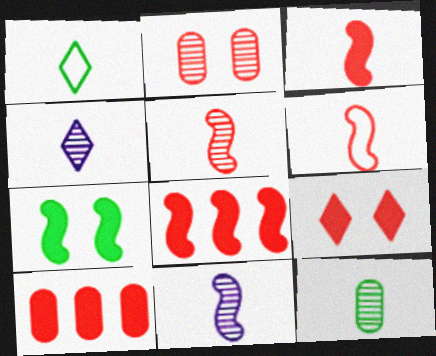[[3, 5, 6], 
[3, 9, 10], 
[4, 5, 12]]